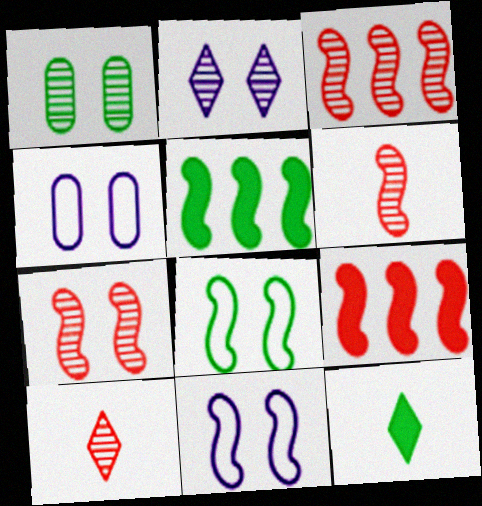[[1, 2, 7], 
[3, 4, 12], 
[3, 6, 7], 
[4, 5, 10], 
[5, 6, 11]]